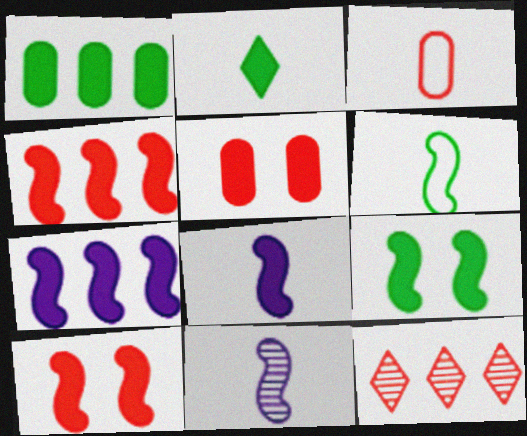[[1, 2, 9], 
[2, 3, 11], 
[2, 5, 7], 
[3, 10, 12], 
[4, 8, 9]]